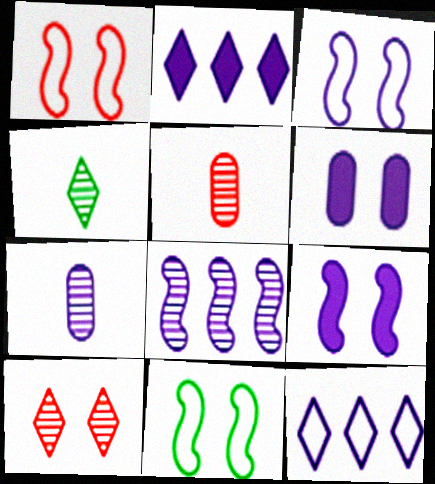[[1, 3, 11], 
[2, 3, 7], 
[2, 5, 11], 
[6, 10, 11], 
[7, 9, 12]]